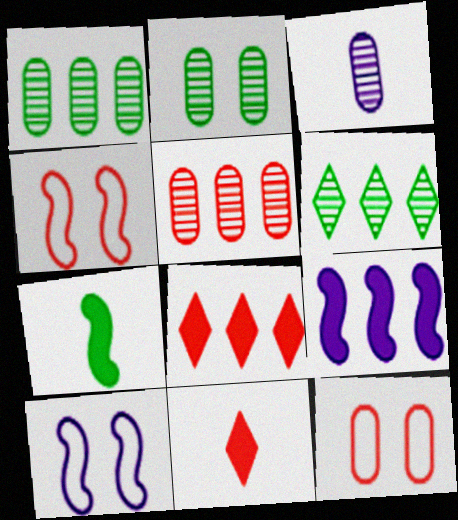[[1, 10, 11], 
[2, 3, 5], 
[4, 5, 11]]